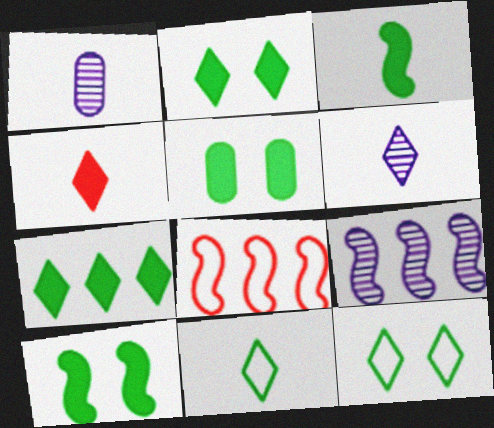[[1, 2, 8], 
[2, 5, 10], 
[3, 5, 7], 
[4, 6, 11], 
[5, 6, 8]]